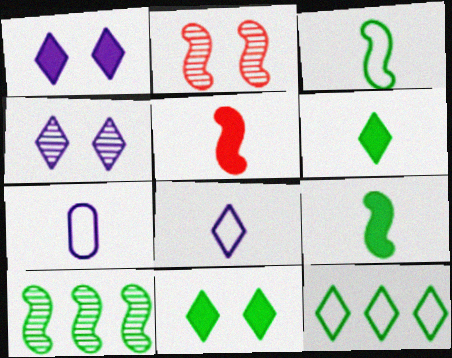[]